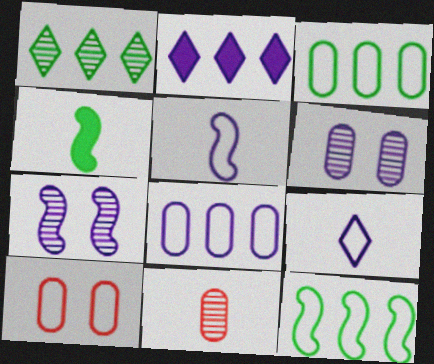[[1, 7, 11], 
[2, 5, 6], 
[4, 9, 11], 
[9, 10, 12]]